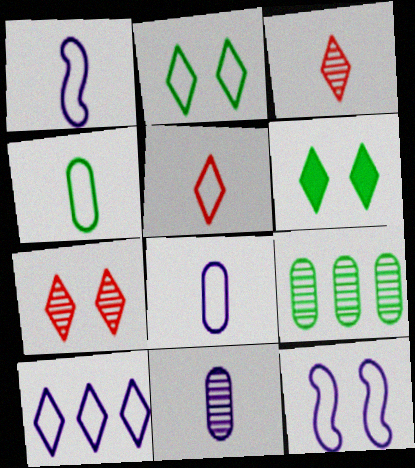[[1, 4, 5], 
[2, 5, 10], 
[3, 6, 10], 
[8, 10, 12]]